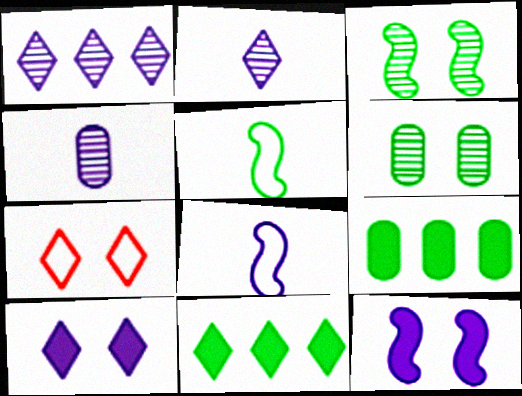[[2, 7, 11], 
[5, 6, 11], 
[6, 7, 12]]